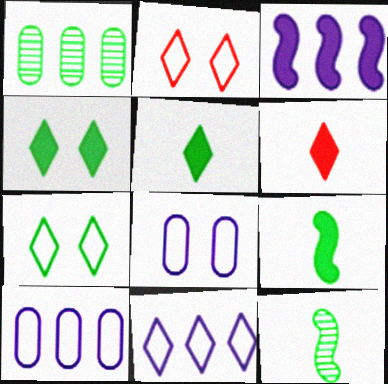[[1, 7, 9]]